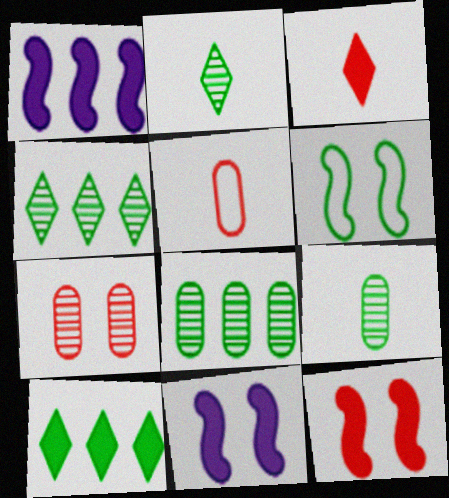[[4, 5, 11], 
[6, 9, 10]]